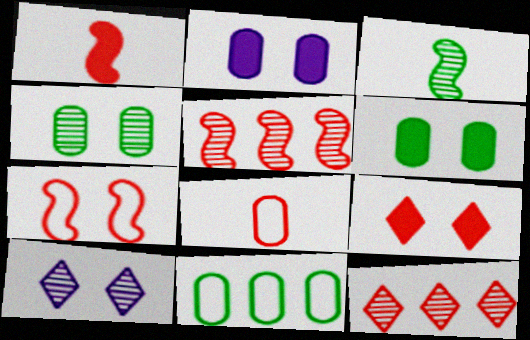[[1, 5, 7], 
[1, 10, 11], 
[5, 8, 9], 
[6, 7, 10]]